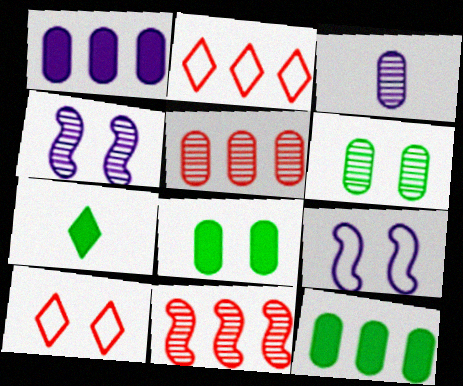[[3, 5, 6], 
[4, 8, 10], 
[5, 7, 9]]